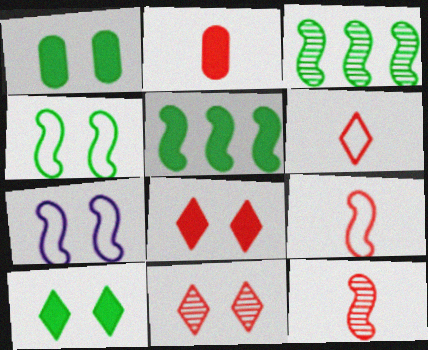[[1, 7, 11], 
[2, 6, 12], 
[5, 7, 12]]